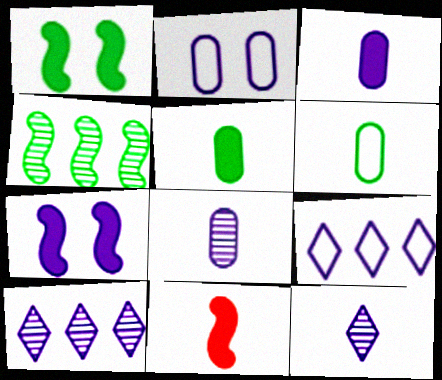[[6, 11, 12], 
[7, 8, 9]]